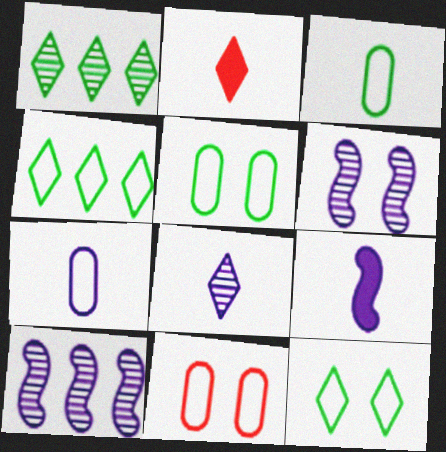[[1, 9, 11], 
[2, 5, 10], 
[7, 8, 9]]